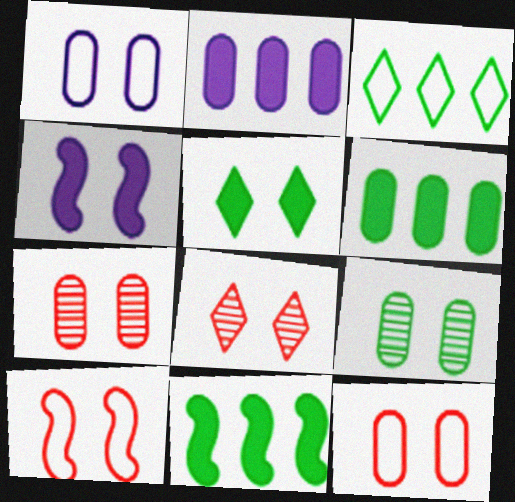[]